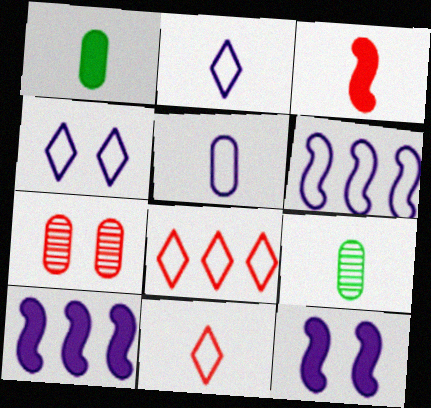[[2, 3, 9], 
[3, 7, 8], 
[4, 5, 6], 
[8, 9, 12]]